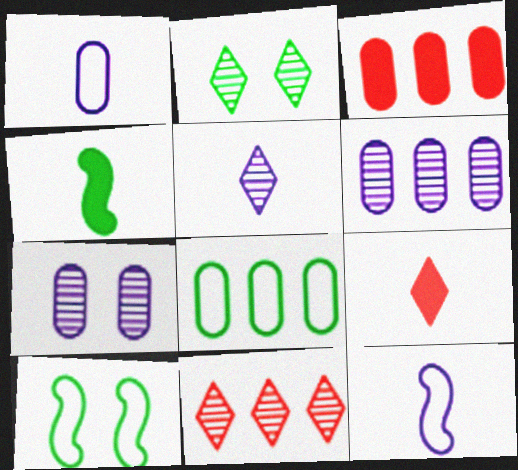[[2, 3, 12], 
[2, 4, 8], 
[2, 5, 11], 
[3, 5, 10], 
[3, 6, 8], 
[6, 9, 10]]